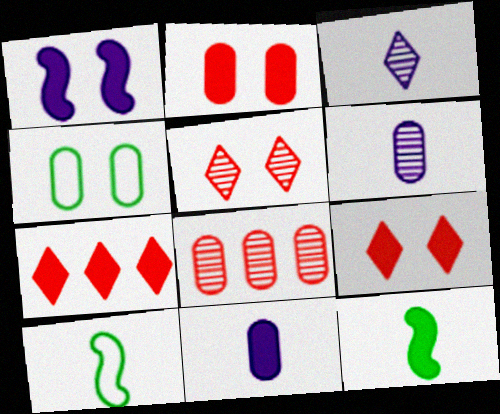[[1, 4, 5], 
[4, 8, 11]]